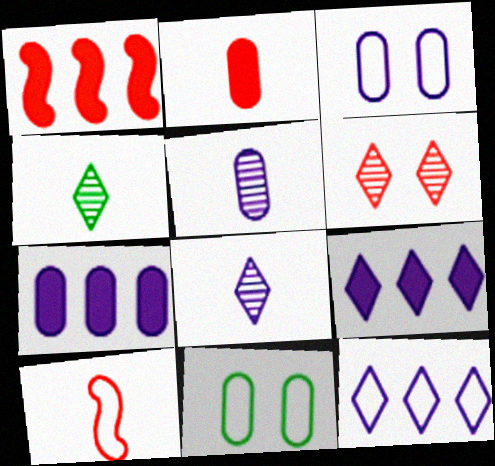[[1, 3, 4], 
[1, 8, 11], 
[3, 5, 7], 
[10, 11, 12]]